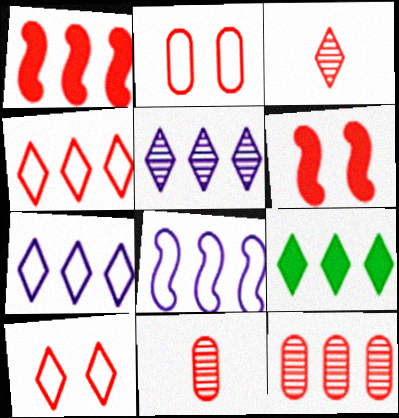[[1, 2, 3], 
[1, 4, 12], 
[1, 10, 11], 
[4, 5, 9], 
[4, 6, 11], 
[8, 9, 12]]